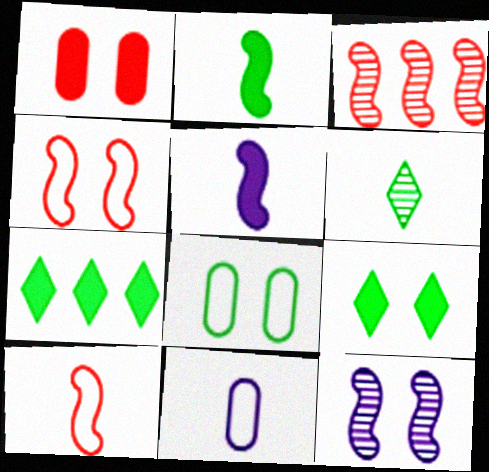[[1, 5, 7], 
[3, 9, 11]]